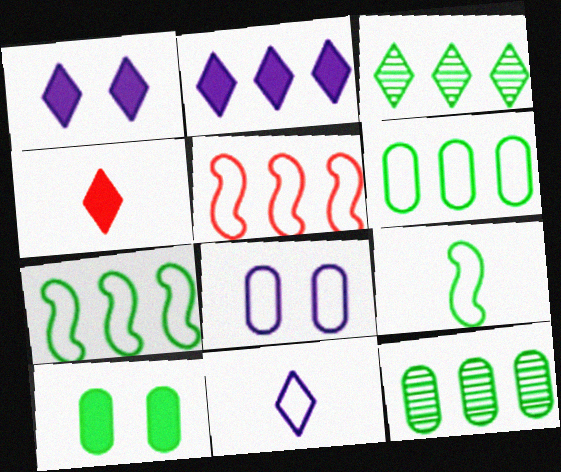[[2, 5, 12], 
[3, 9, 10]]